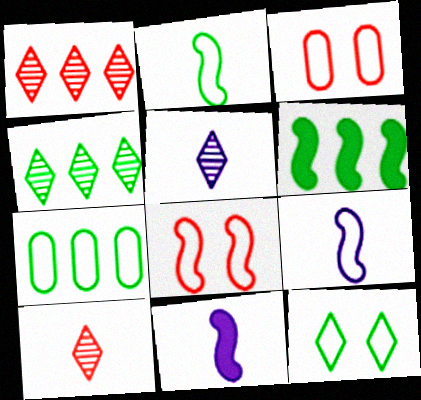[[2, 7, 12], 
[3, 4, 11], 
[3, 5, 6], 
[4, 6, 7]]